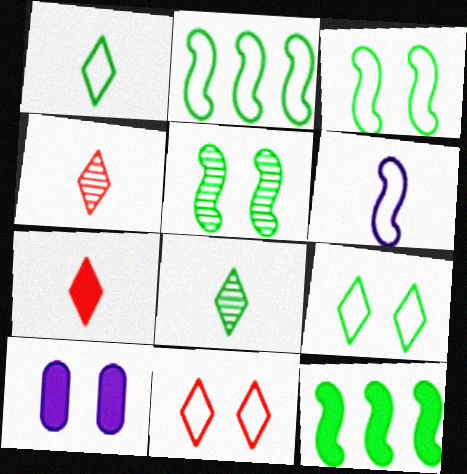[[2, 4, 10], 
[5, 10, 11], 
[7, 10, 12]]